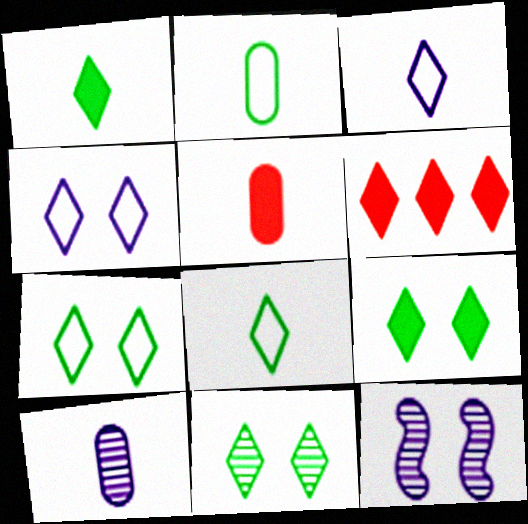[[2, 5, 10], 
[2, 6, 12], 
[3, 6, 11], 
[7, 9, 11]]